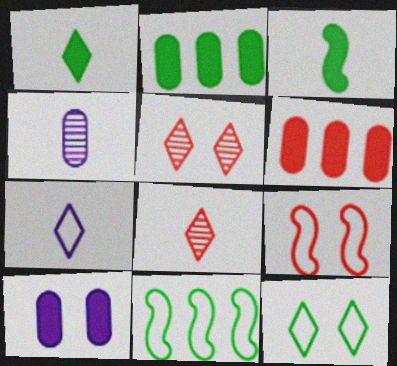[[1, 7, 8], 
[6, 8, 9], 
[8, 10, 11]]